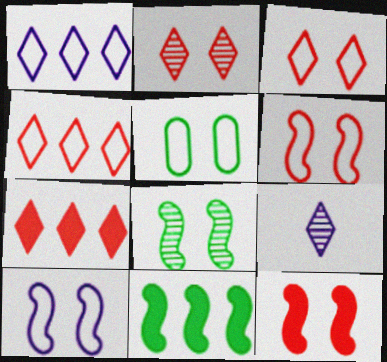[[3, 5, 10], 
[8, 10, 12]]